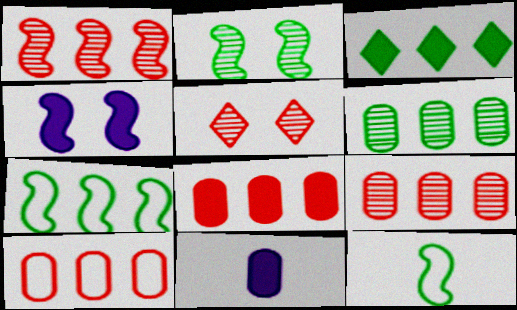[[1, 4, 12], 
[3, 6, 7], 
[5, 7, 11], 
[8, 9, 10]]